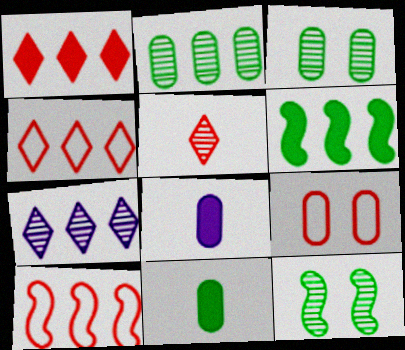[[2, 8, 9], 
[4, 8, 12]]